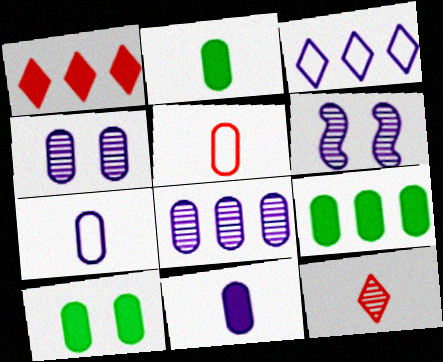[[2, 9, 10], 
[3, 6, 11], 
[4, 5, 9], 
[5, 8, 10]]